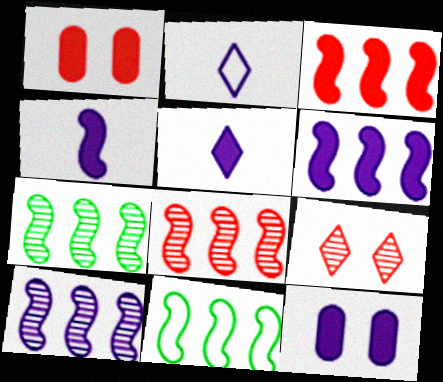[[1, 2, 7], 
[2, 10, 12], 
[3, 10, 11], 
[5, 6, 12], 
[6, 8, 11], 
[7, 8, 10]]